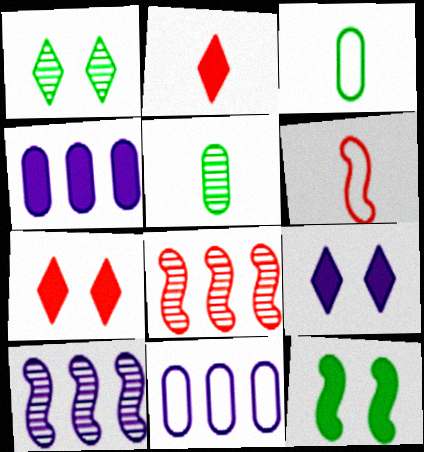[[1, 4, 6], 
[2, 4, 12], 
[3, 7, 10], 
[3, 8, 9], 
[6, 10, 12]]